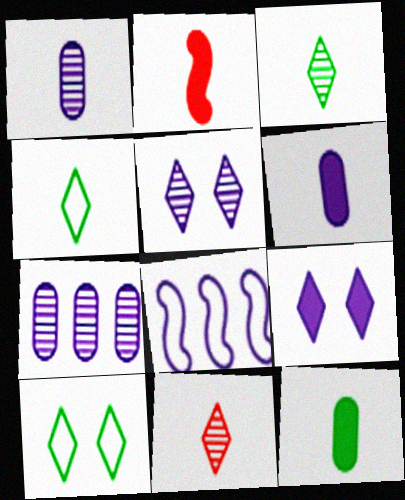[[1, 2, 4], 
[1, 8, 9], 
[2, 7, 10], 
[5, 6, 8]]